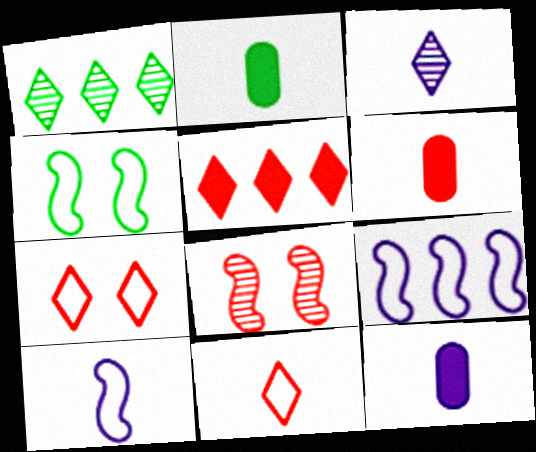[[1, 2, 4], 
[2, 6, 12], 
[3, 10, 12]]